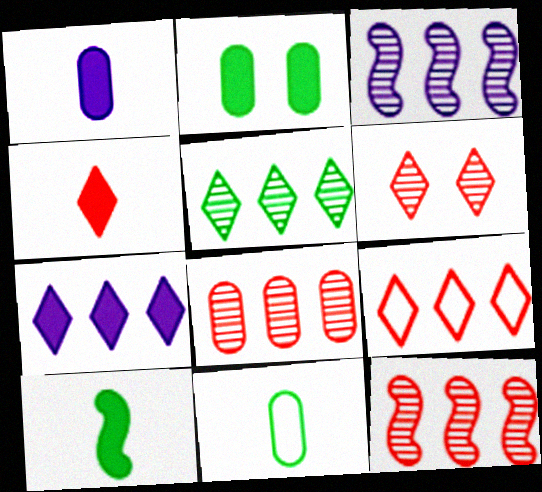[[1, 4, 10], 
[3, 5, 8], 
[4, 6, 9], 
[5, 7, 9]]